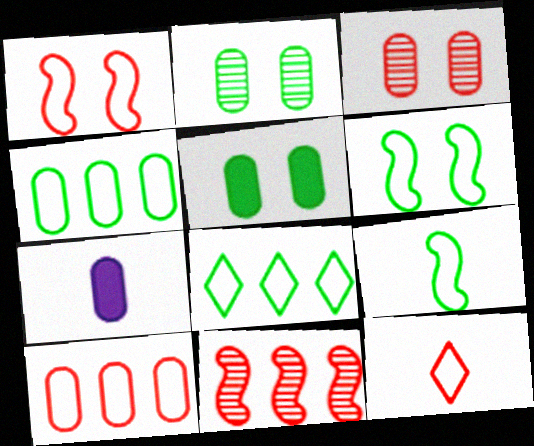[[1, 10, 12], 
[2, 7, 10], 
[3, 4, 7]]